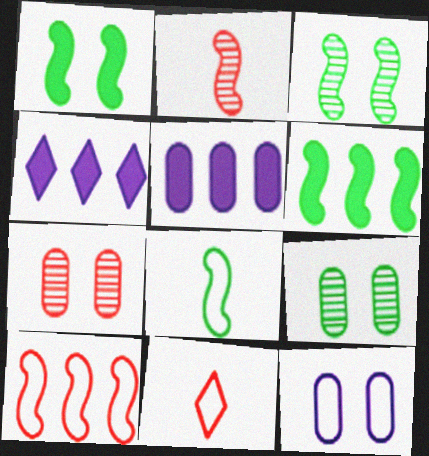[[3, 5, 11], 
[3, 6, 8], 
[4, 7, 8]]